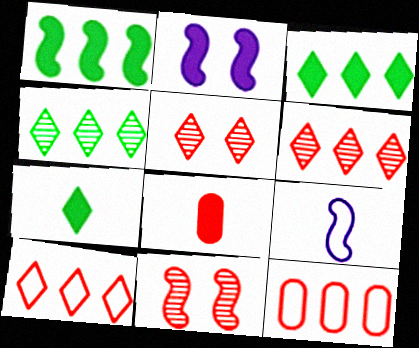[[1, 9, 11], 
[2, 3, 8], 
[8, 10, 11]]